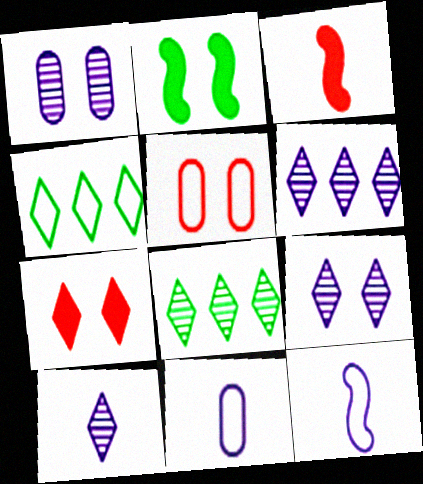[[1, 3, 4], 
[2, 5, 9], 
[4, 5, 12], 
[4, 7, 10], 
[6, 9, 10]]